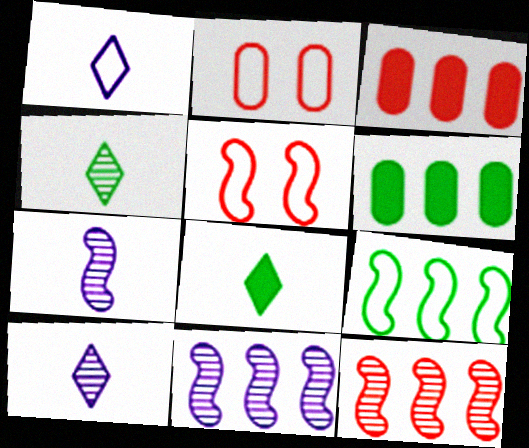[[1, 2, 9], 
[2, 8, 11], 
[5, 6, 10]]